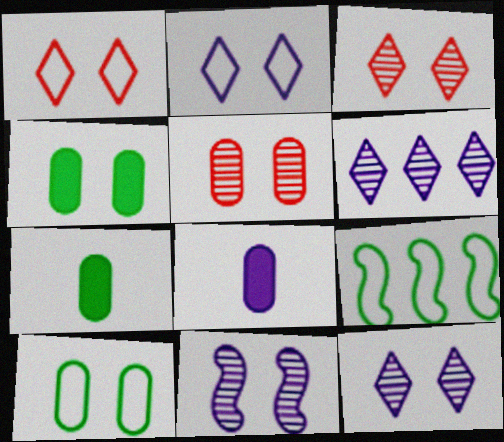[[1, 4, 11], 
[3, 8, 9]]